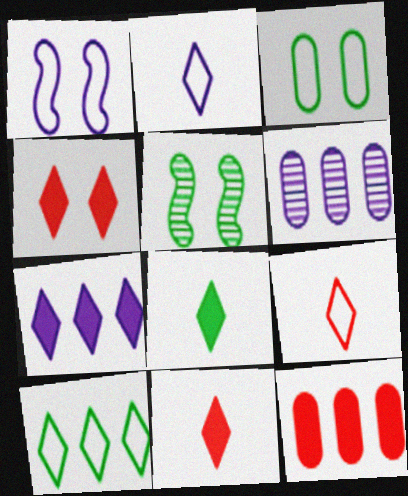[[2, 5, 12], 
[4, 7, 8]]